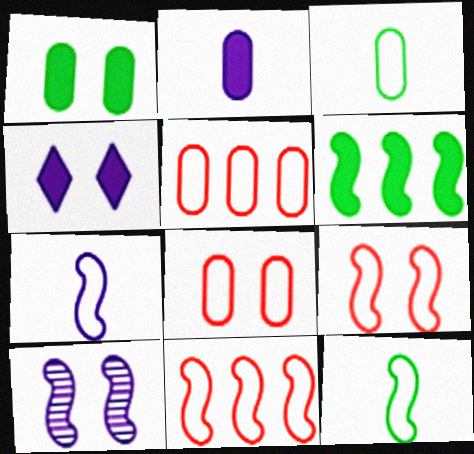[]